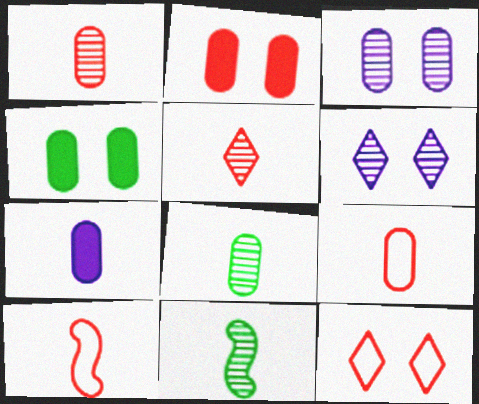[[7, 8, 9]]